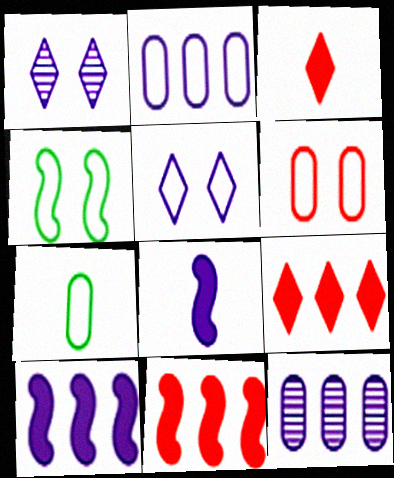[[1, 2, 8], 
[1, 7, 11], 
[2, 6, 7], 
[3, 4, 12], 
[4, 5, 6], 
[5, 8, 12]]